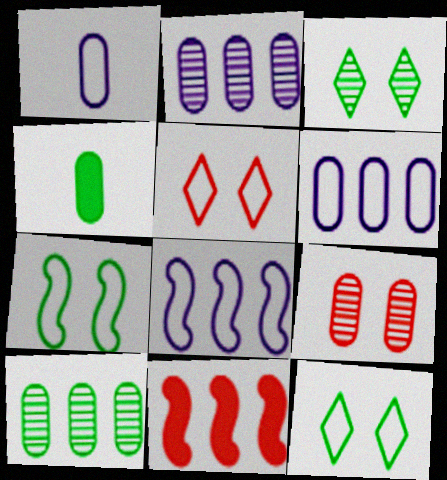[[1, 3, 11], 
[4, 6, 9]]